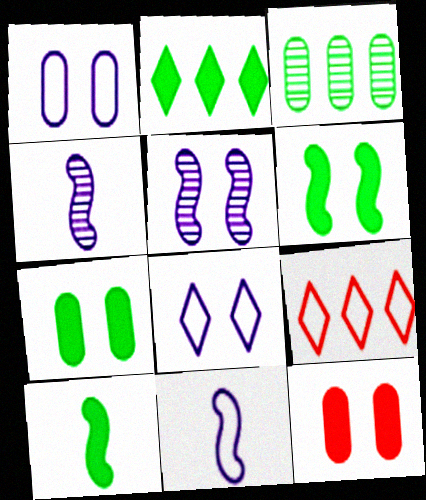[[2, 7, 10], 
[4, 7, 9]]